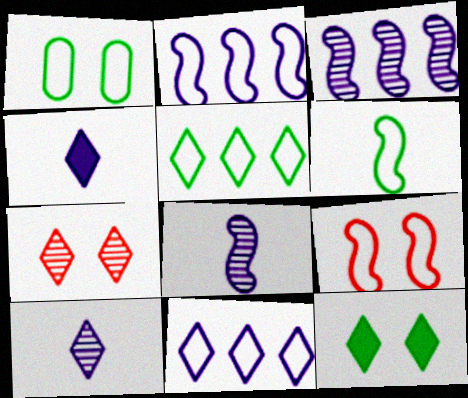[[1, 5, 6], 
[2, 6, 9], 
[4, 5, 7]]